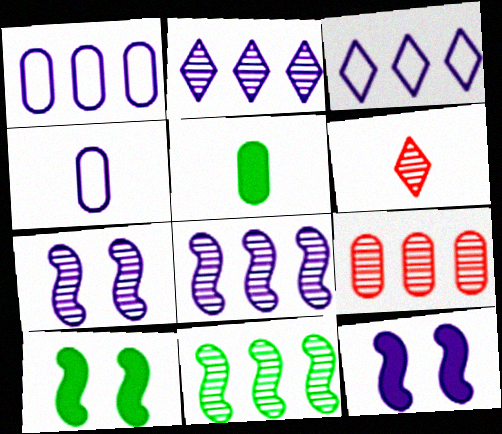[[1, 6, 10], 
[2, 4, 12], 
[2, 9, 11]]